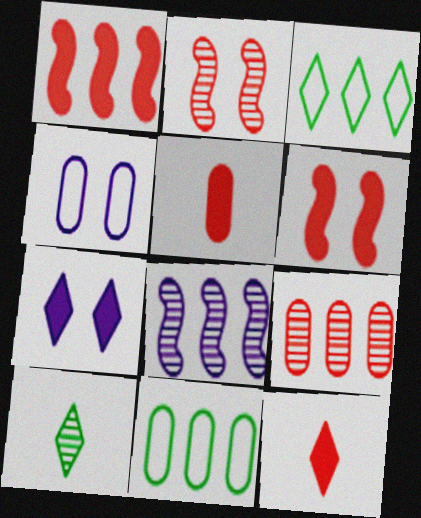[[1, 4, 10]]